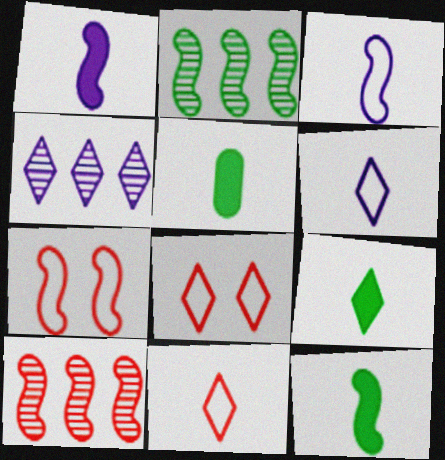[[1, 2, 7], 
[4, 5, 7], 
[4, 8, 9], 
[5, 9, 12]]